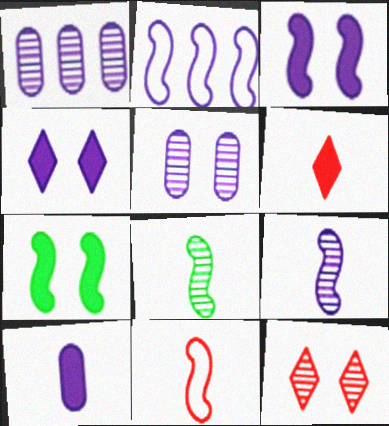[[1, 8, 12], 
[2, 3, 9]]